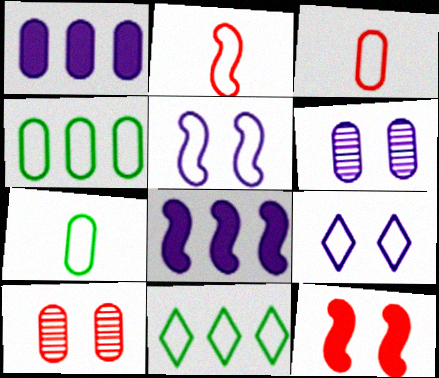[[1, 7, 10], 
[2, 4, 9], 
[3, 5, 11]]